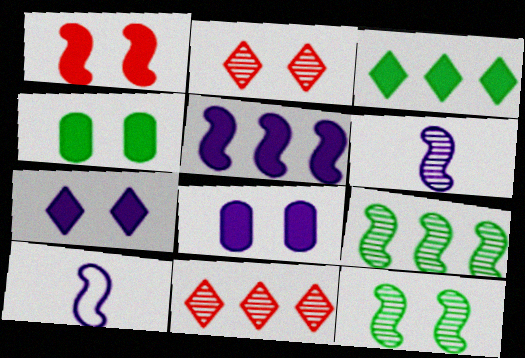[[1, 4, 7], 
[1, 9, 10], 
[4, 10, 11]]